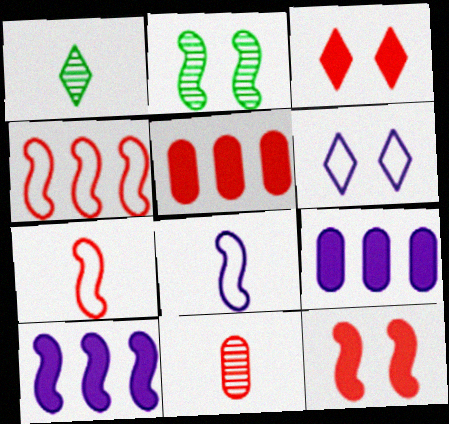[[2, 7, 10], 
[3, 4, 11]]